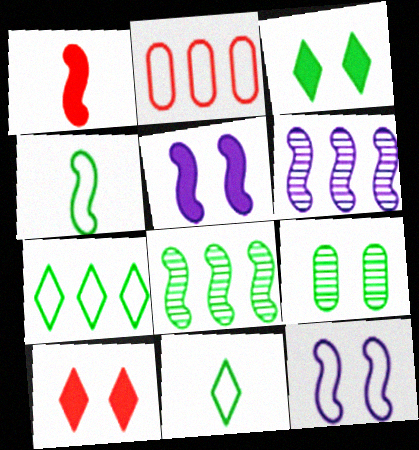[[1, 8, 12], 
[2, 11, 12], 
[9, 10, 12]]